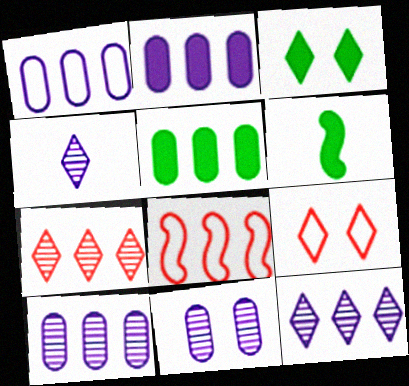[[1, 2, 10], 
[3, 5, 6], 
[5, 8, 12], 
[6, 9, 10]]